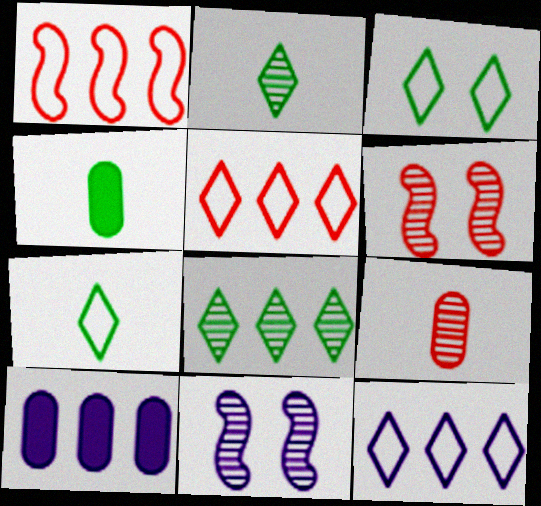[[1, 8, 10], 
[4, 5, 11], 
[4, 6, 12], 
[6, 7, 10], 
[8, 9, 11]]